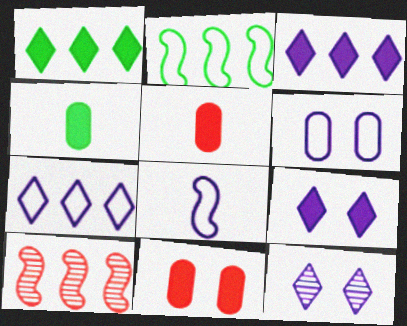[[2, 5, 12], 
[6, 7, 8]]